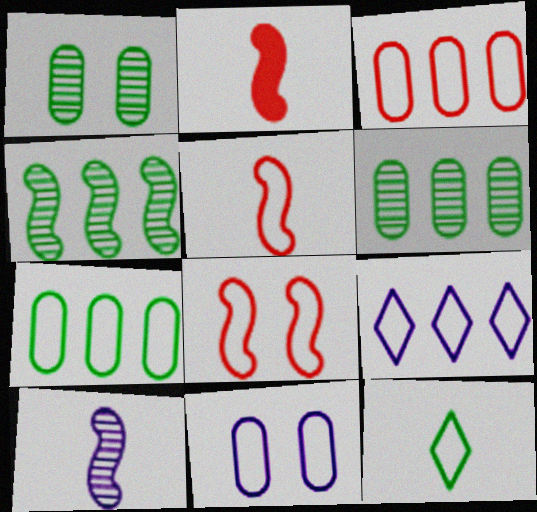[[1, 2, 9]]